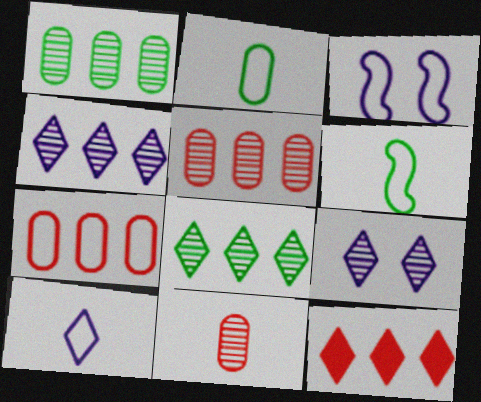[]